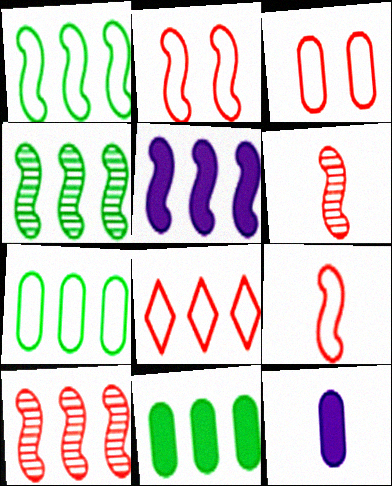[[1, 5, 10], 
[3, 8, 9]]